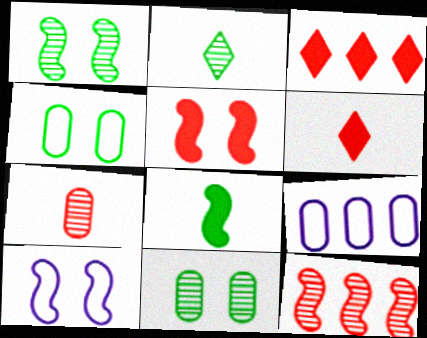[[1, 5, 10], 
[1, 6, 9], 
[2, 5, 9], 
[8, 10, 12]]